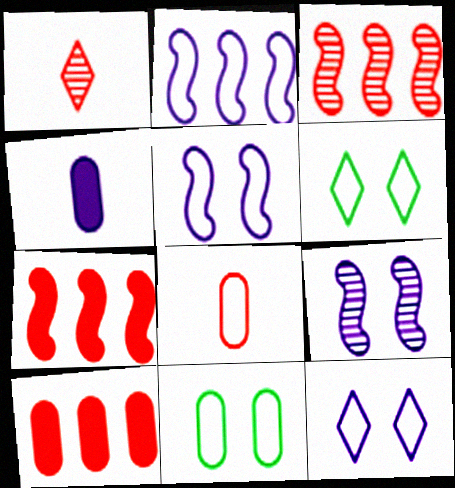[[2, 6, 8], 
[3, 4, 6]]